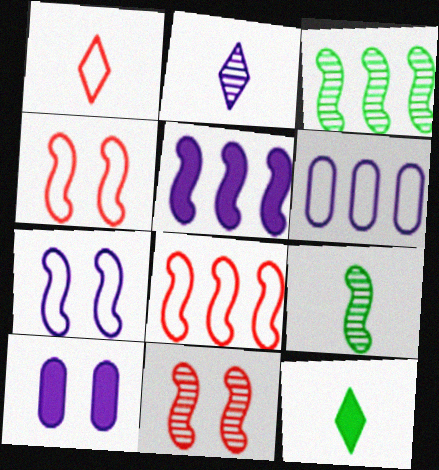[[1, 2, 12], 
[1, 3, 10], 
[3, 5, 8], 
[4, 5, 9], 
[6, 11, 12]]